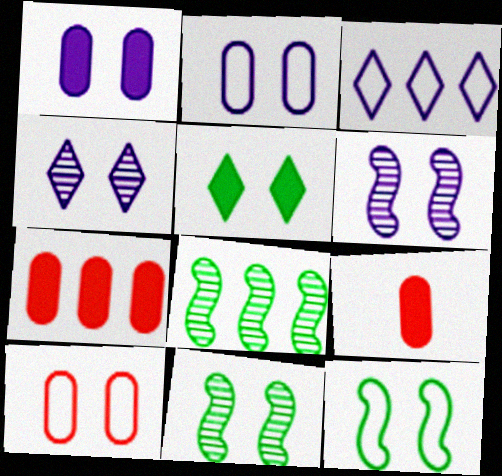[[3, 7, 8], 
[3, 9, 11], 
[5, 6, 10]]